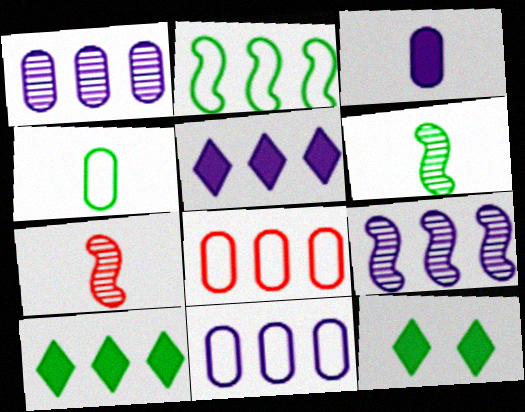[[5, 9, 11], 
[7, 11, 12], 
[8, 9, 10]]